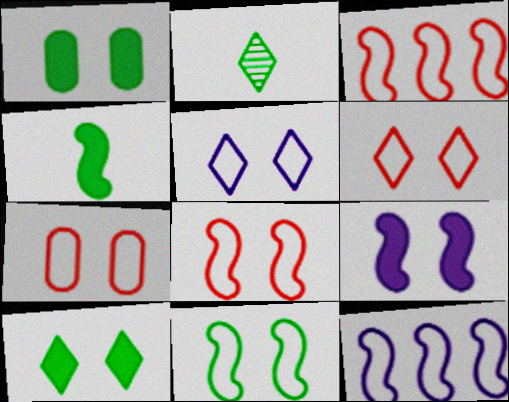[[5, 7, 11], 
[6, 7, 8]]